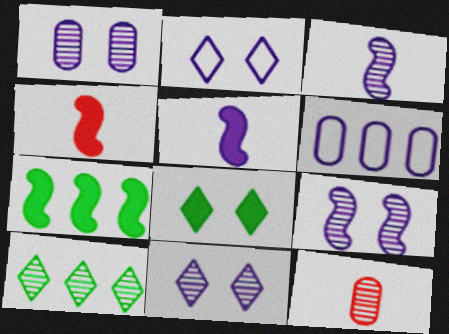[[1, 9, 11], 
[2, 7, 12], 
[5, 6, 11], 
[9, 10, 12]]